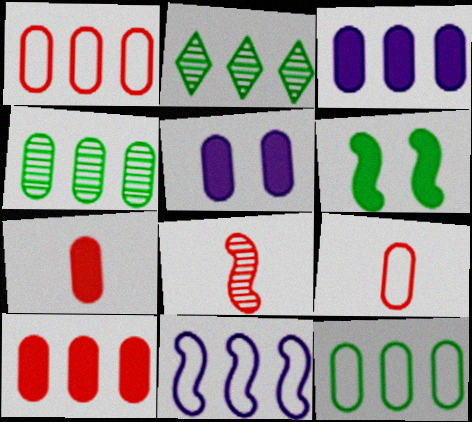[[1, 3, 4], 
[2, 10, 11], 
[4, 5, 9], 
[6, 8, 11]]